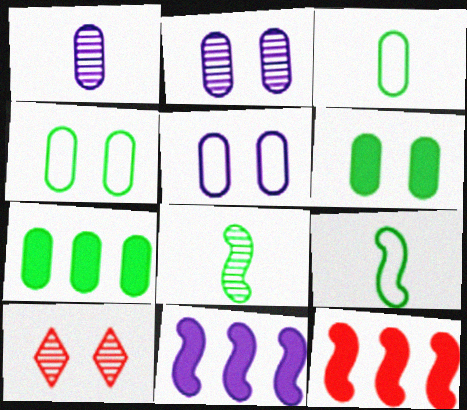[[3, 10, 11]]